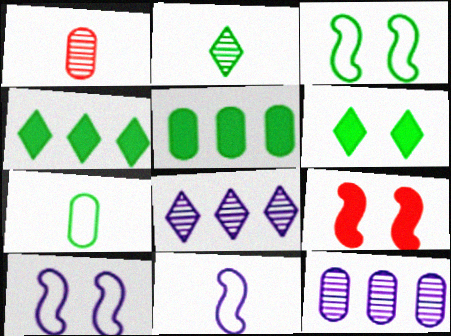[[1, 4, 10], 
[2, 3, 5], 
[7, 8, 9]]